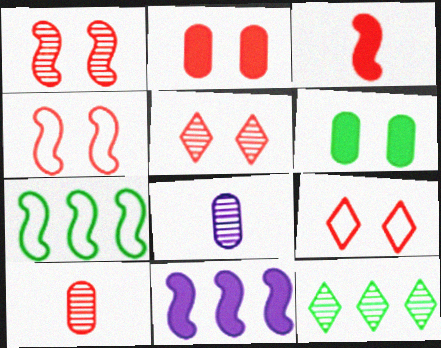[[1, 2, 9], 
[1, 8, 12], 
[2, 4, 5]]